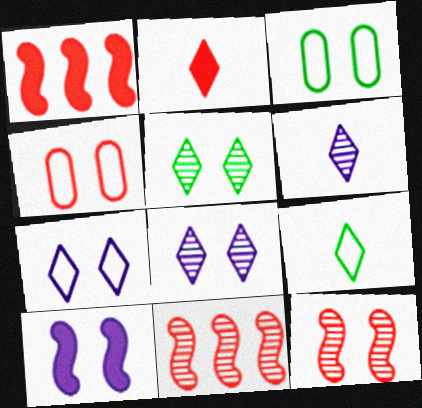[[1, 3, 6], 
[2, 4, 11], 
[2, 6, 9], 
[4, 5, 10]]